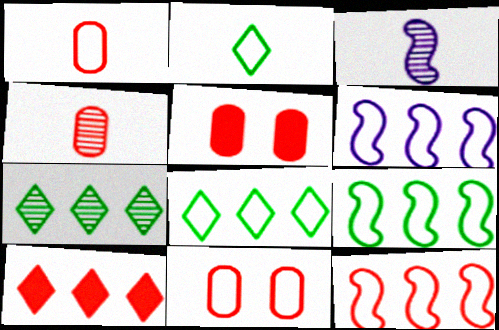[[2, 6, 11], 
[3, 5, 8], 
[6, 9, 12]]